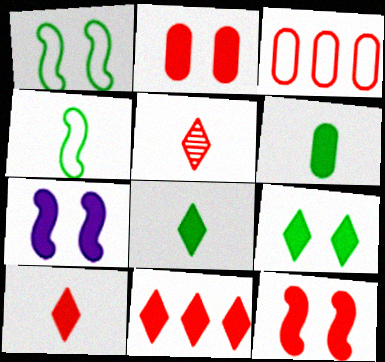[[2, 7, 9], 
[3, 5, 12], 
[6, 7, 11]]